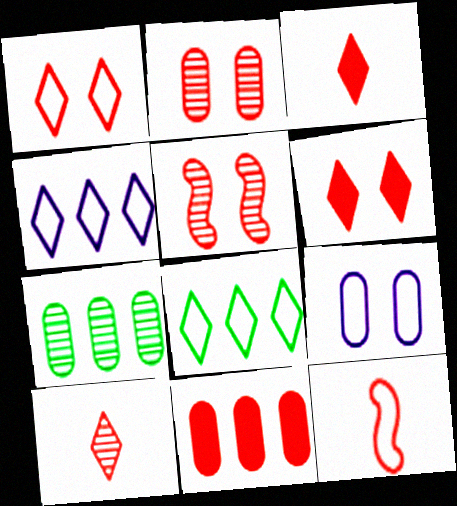[[8, 9, 12]]